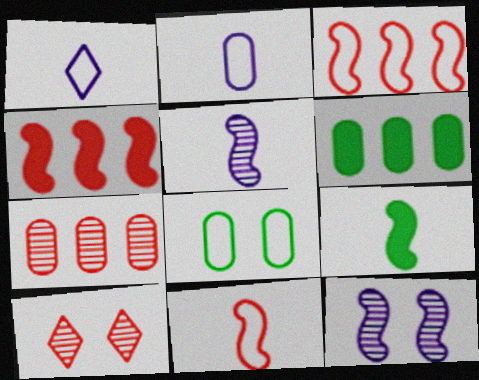[[1, 3, 8], 
[3, 9, 12], 
[5, 9, 11]]